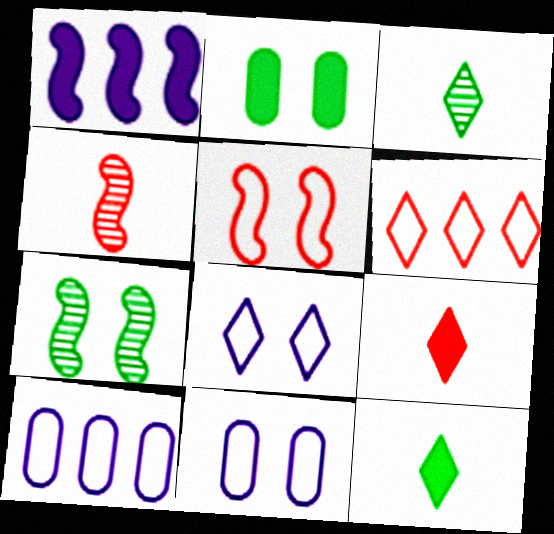[[1, 2, 9], 
[7, 9, 10]]